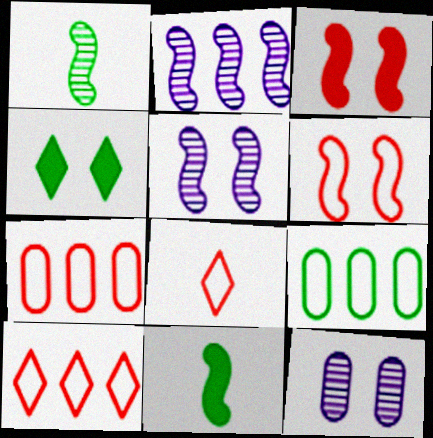[[1, 4, 9], 
[2, 6, 11], 
[4, 6, 12], 
[6, 7, 8], 
[10, 11, 12]]